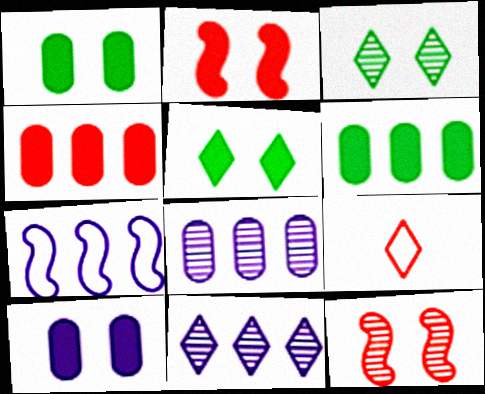[[2, 5, 10], 
[4, 9, 12], 
[5, 9, 11]]